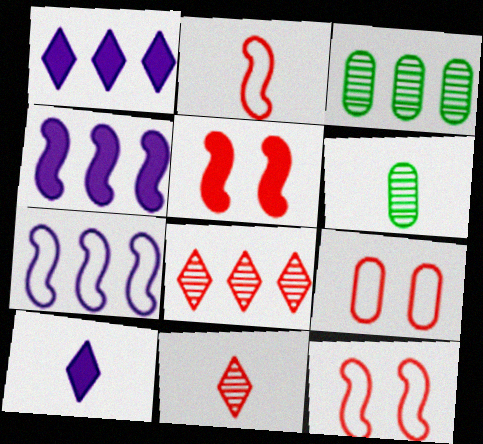[[1, 6, 12], 
[2, 6, 10], 
[3, 10, 12]]